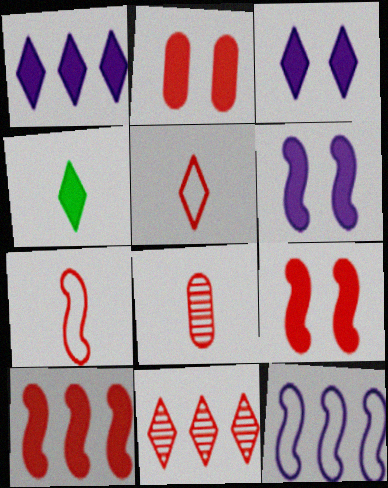[[2, 7, 11]]